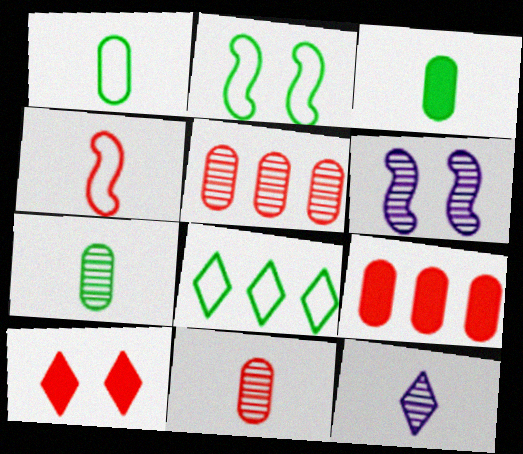[[1, 2, 8], 
[1, 3, 7], 
[2, 9, 12], 
[3, 4, 12], 
[4, 5, 10], 
[8, 10, 12]]